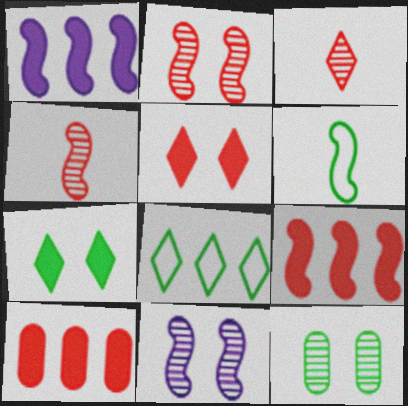[[1, 2, 6], 
[6, 9, 11]]